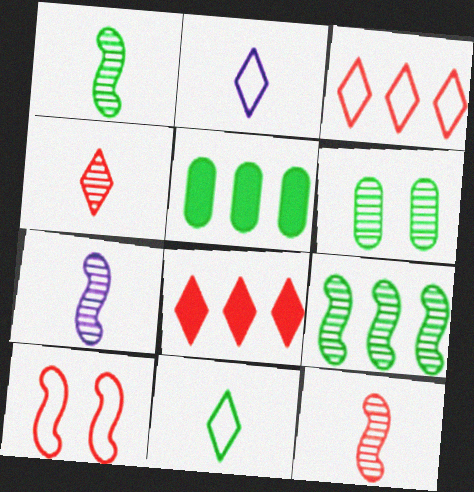[[1, 7, 12]]